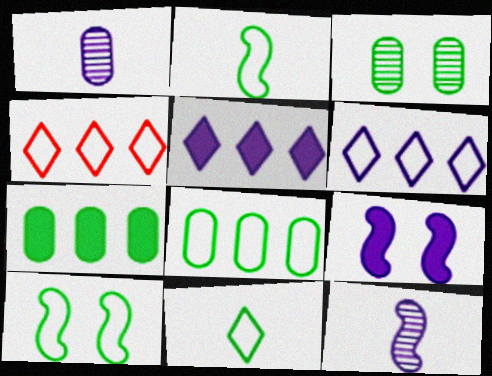[[1, 6, 9], 
[8, 10, 11]]